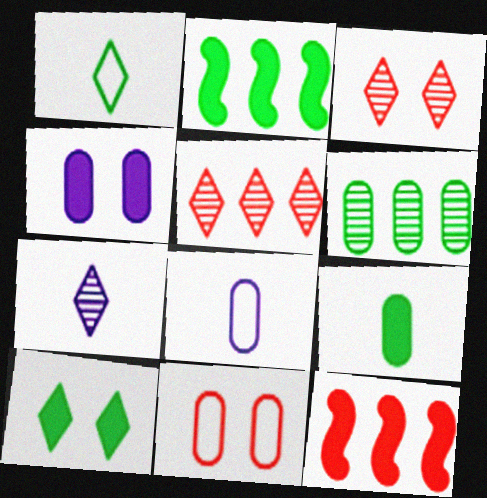[[2, 3, 8], 
[2, 7, 11], 
[2, 9, 10]]